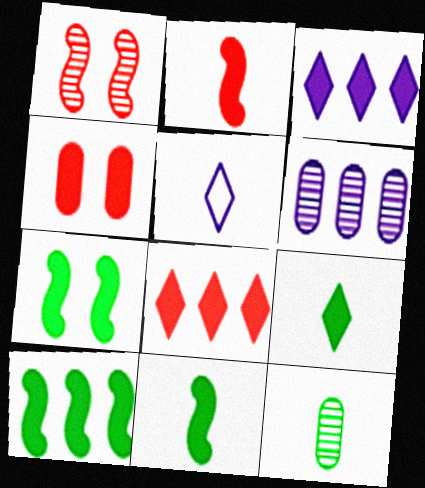[[2, 4, 8], 
[2, 5, 12], 
[3, 4, 11], 
[7, 10, 11]]